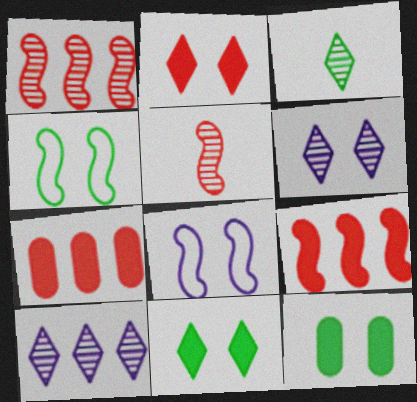[[3, 7, 8]]